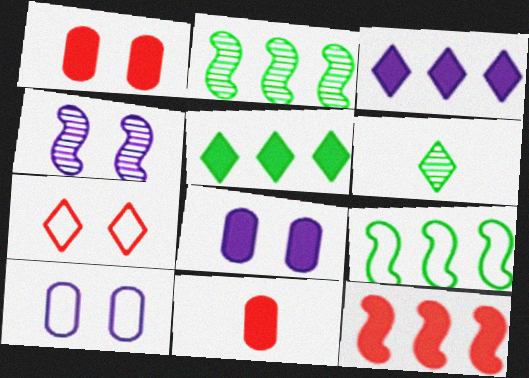[[3, 6, 7], 
[6, 10, 12]]